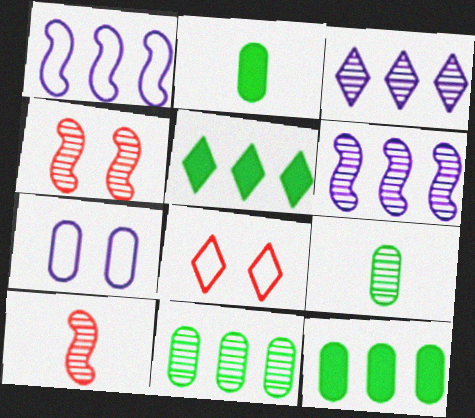[[2, 6, 8], 
[3, 4, 9], 
[5, 7, 10]]